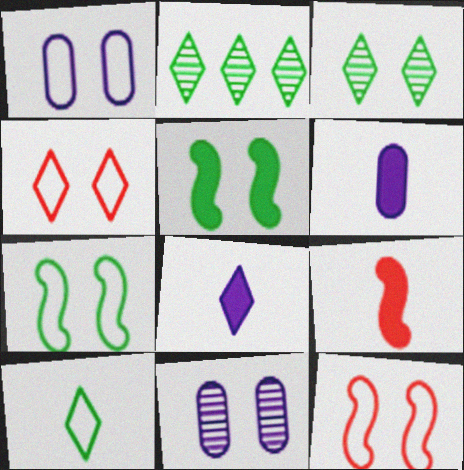[[1, 2, 9], 
[1, 4, 7], 
[2, 4, 8], 
[2, 6, 12], 
[4, 5, 11]]